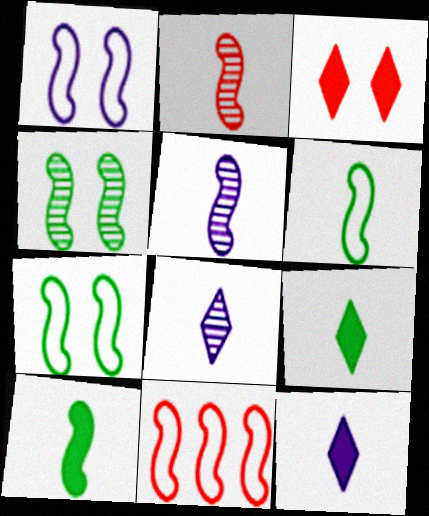[[1, 6, 11]]